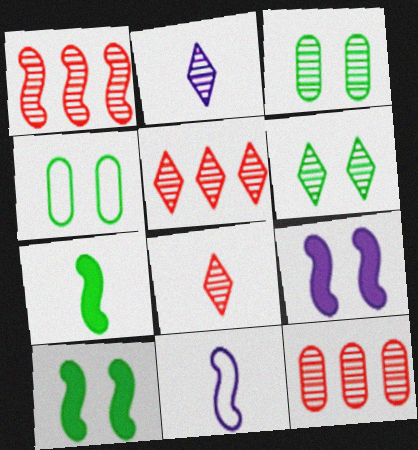[[1, 2, 3], 
[1, 5, 12], 
[1, 10, 11], 
[2, 5, 6], 
[4, 6, 10]]